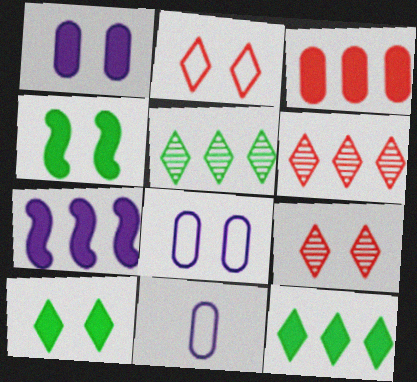[[3, 7, 12], 
[4, 6, 11], 
[4, 8, 9]]